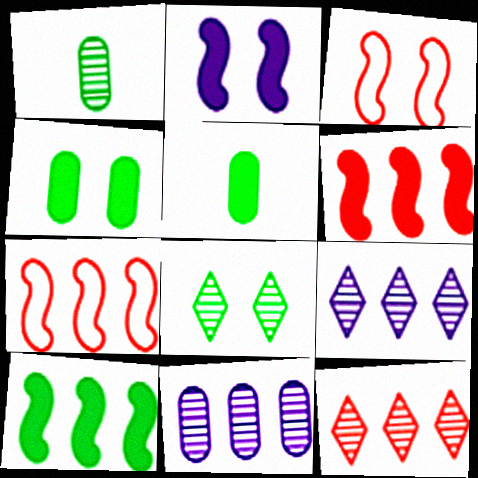[[3, 5, 9]]